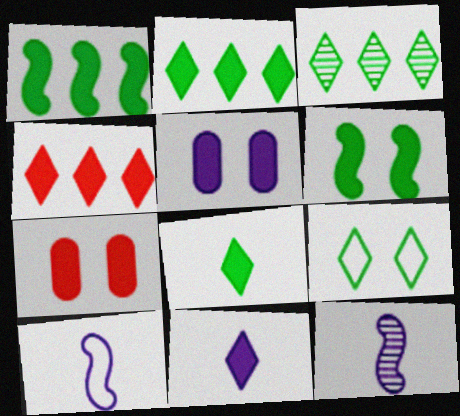[[1, 7, 11], 
[3, 7, 10], 
[3, 8, 9]]